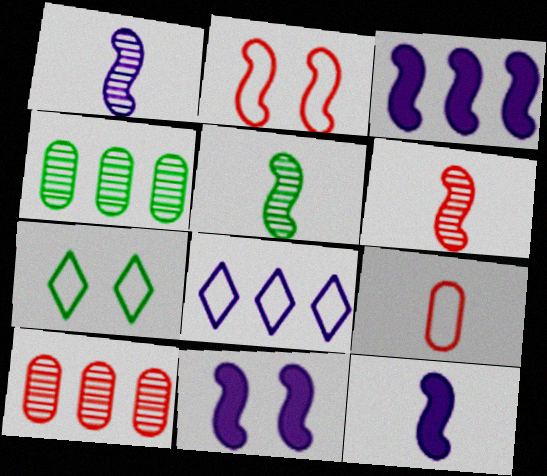[[1, 5, 6], 
[2, 3, 5], 
[3, 11, 12], 
[7, 10, 12]]